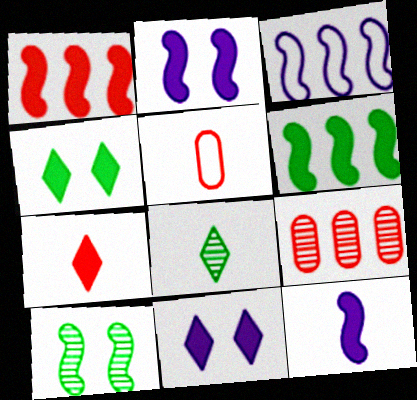[[5, 8, 12]]